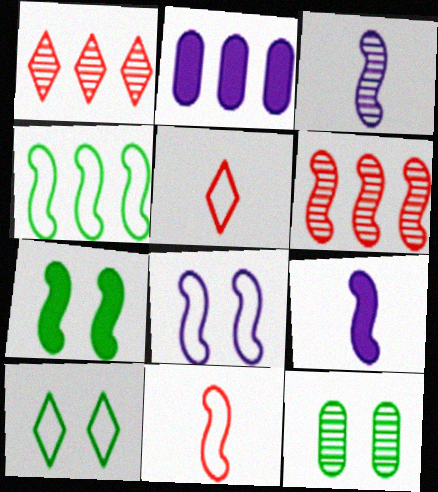[[1, 2, 4], 
[1, 3, 12], 
[4, 8, 11], 
[7, 10, 12]]